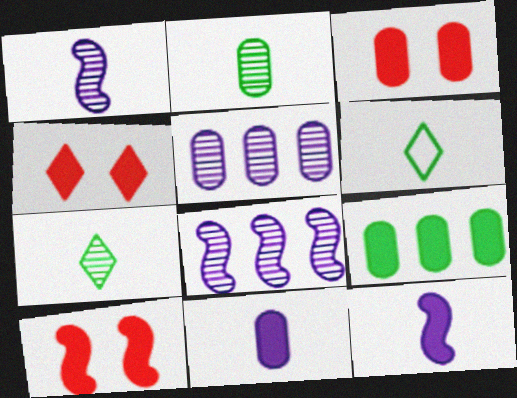[[3, 4, 10], 
[3, 6, 8], 
[3, 9, 11], 
[4, 9, 12], 
[5, 6, 10]]